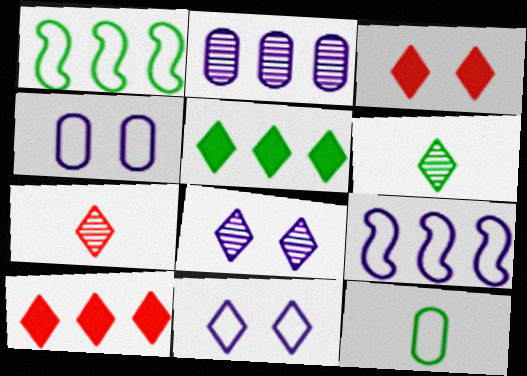[[1, 2, 10], 
[5, 7, 11], 
[6, 10, 11]]